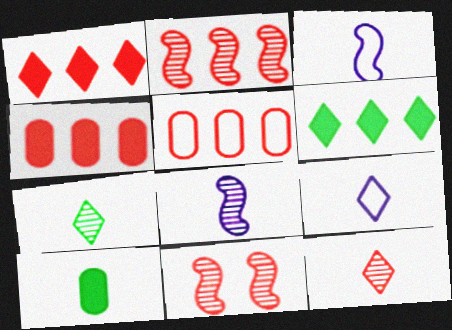[[1, 2, 5], 
[3, 10, 12]]